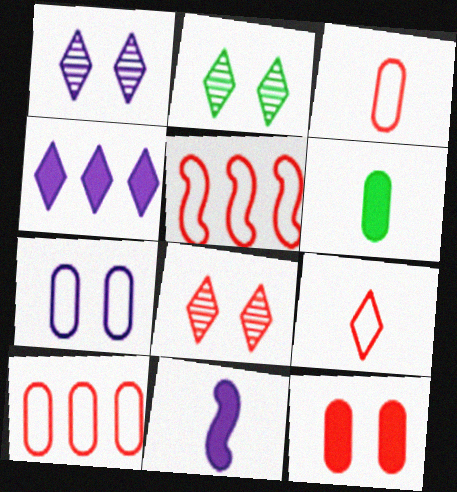[[1, 2, 8], 
[1, 5, 6], 
[2, 4, 9], 
[2, 10, 11]]